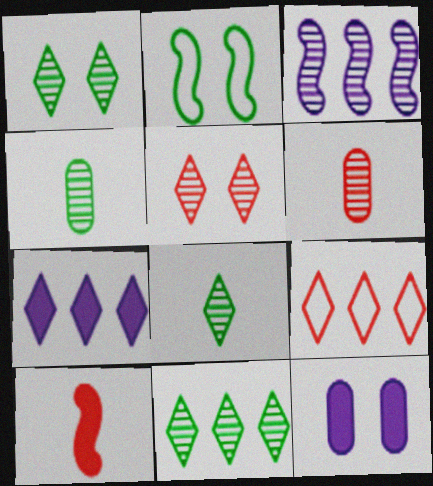[[1, 3, 6], 
[1, 8, 11], 
[2, 3, 10], 
[2, 5, 12], 
[2, 6, 7], 
[3, 4, 5], 
[7, 9, 11]]